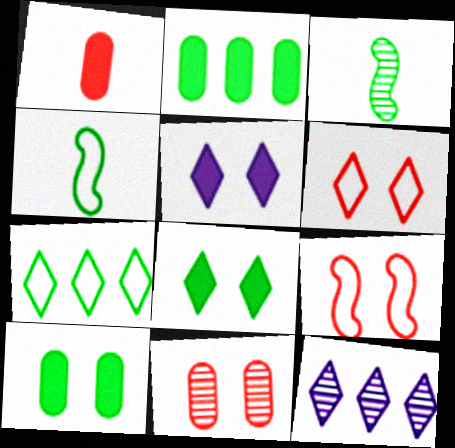[[3, 7, 10], 
[3, 11, 12]]